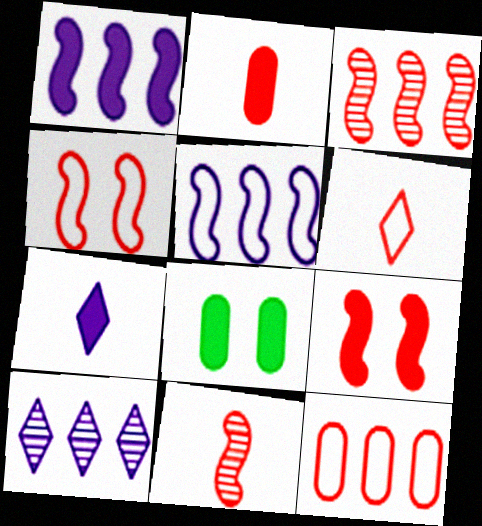[[2, 6, 11], 
[4, 6, 12]]